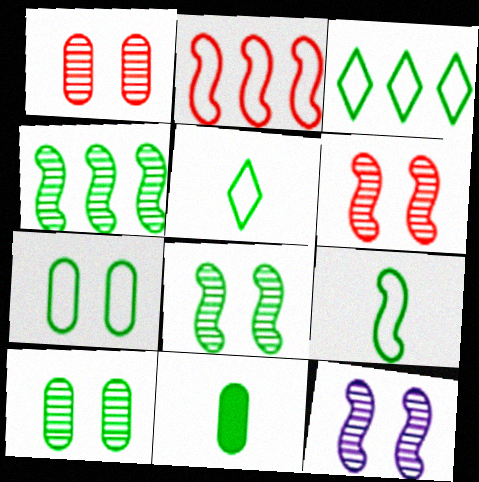[[3, 7, 9], 
[3, 8, 11], 
[6, 8, 12]]